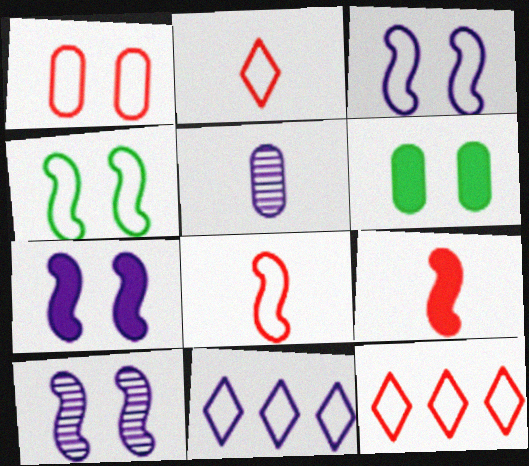[[1, 8, 12], 
[3, 7, 10], 
[5, 7, 11]]